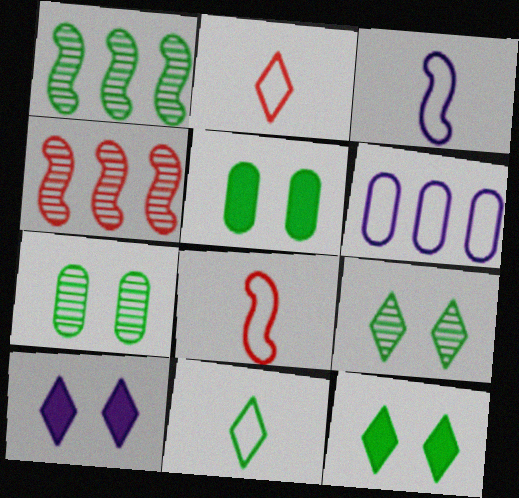[[1, 5, 11]]